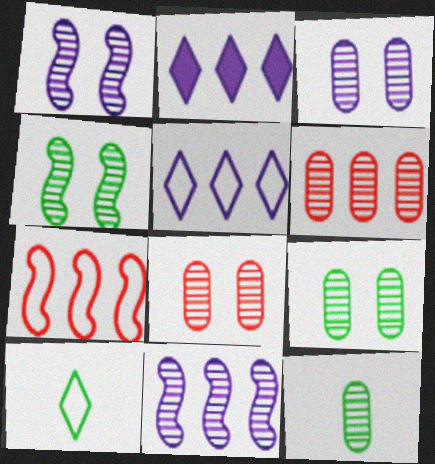[[3, 6, 12], 
[3, 8, 9]]